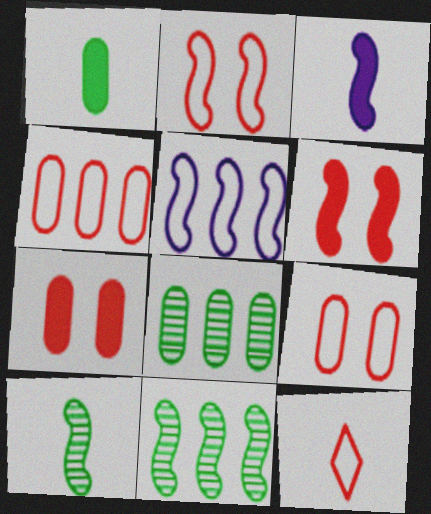[[2, 3, 11], 
[2, 4, 12], 
[5, 6, 10]]